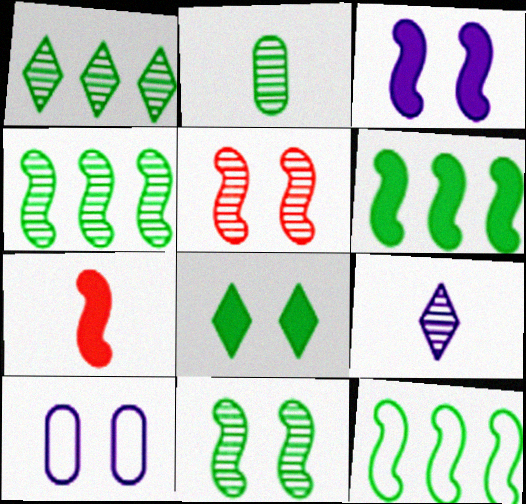[[1, 2, 11], 
[1, 7, 10], 
[2, 8, 12], 
[3, 6, 7], 
[4, 6, 12], 
[5, 8, 10]]